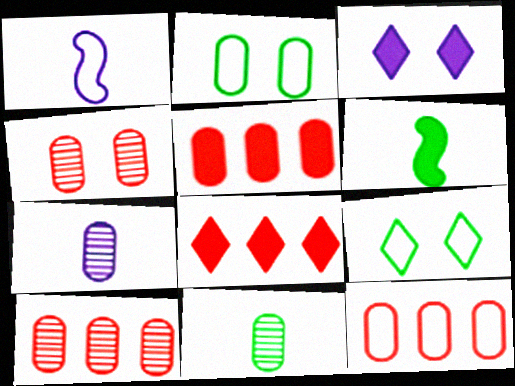[[1, 9, 12], 
[2, 5, 7], 
[3, 5, 6], 
[5, 10, 12]]